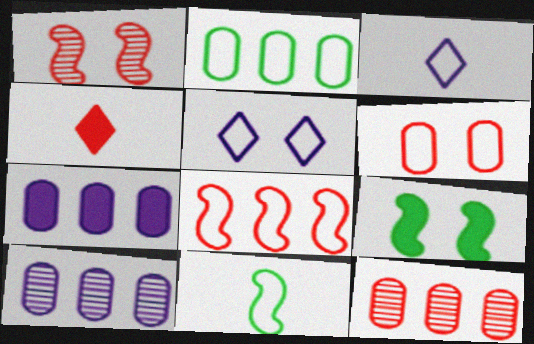[[2, 7, 12], 
[3, 9, 12], 
[4, 7, 9]]